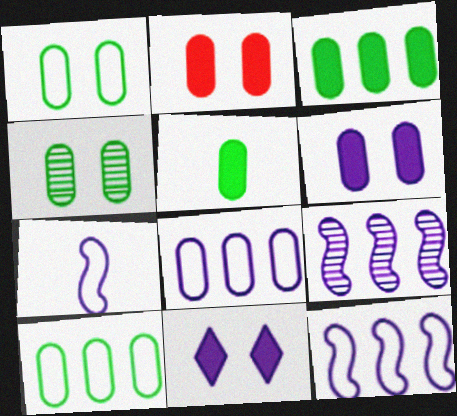[[4, 5, 10]]